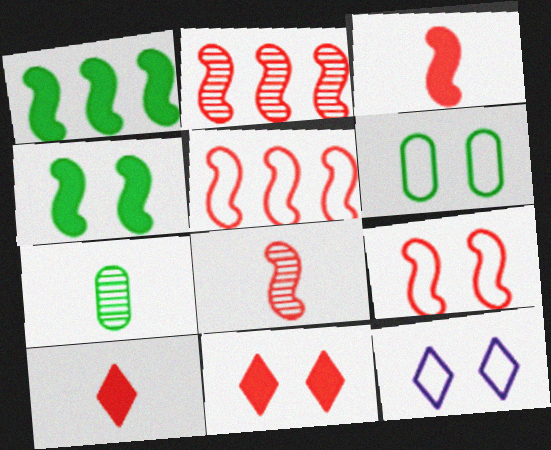[[2, 3, 9], 
[6, 9, 12]]